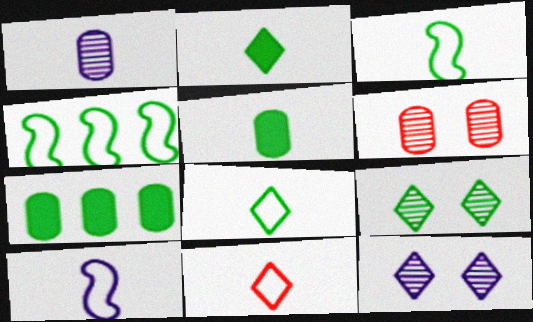[[3, 7, 9], 
[4, 5, 9]]